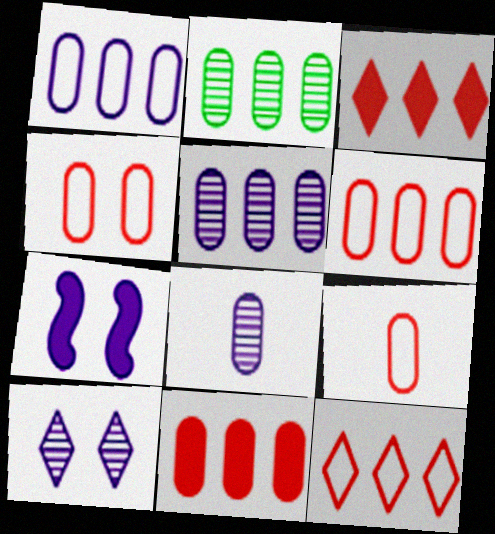[[1, 2, 11], 
[4, 6, 9]]